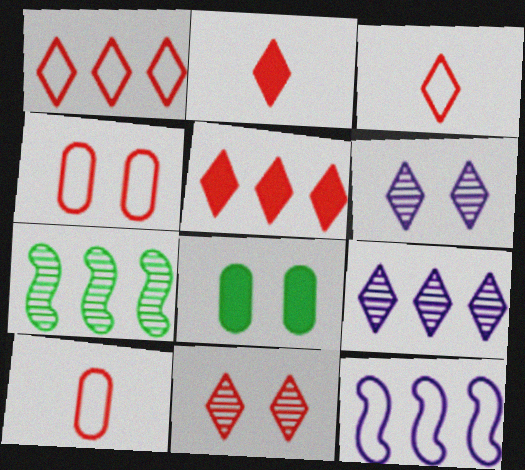[[1, 2, 11], 
[3, 5, 11]]